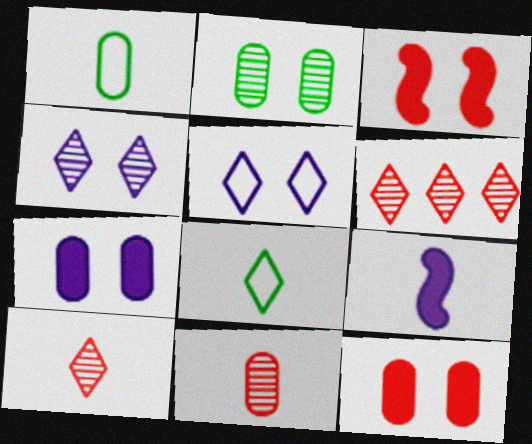[[1, 9, 10], 
[2, 3, 5], 
[8, 9, 11]]